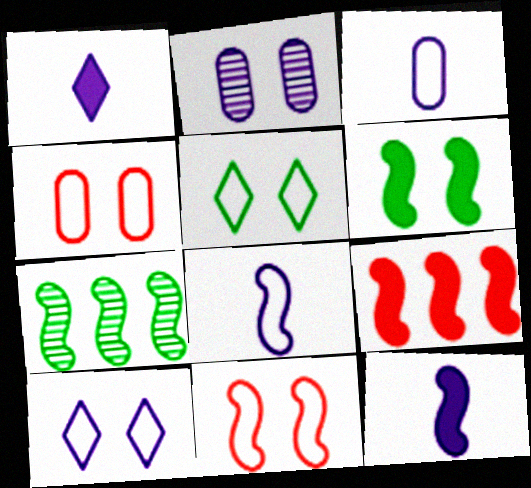[[1, 4, 7], 
[6, 9, 12], 
[7, 11, 12]]